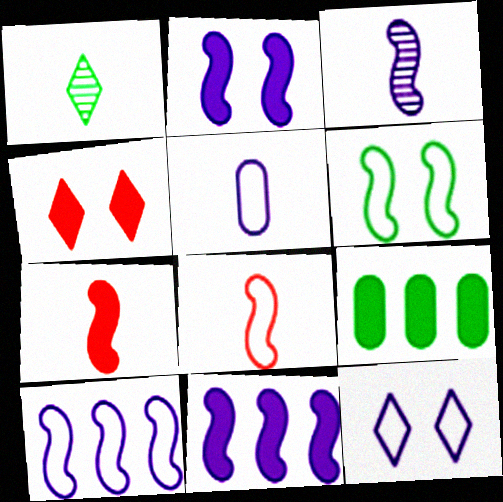[[1, 5, 7], 
[1, 6, 9], 
[2, 3, 10], 
[5, 10, 12], 
[6, 8, 10]]